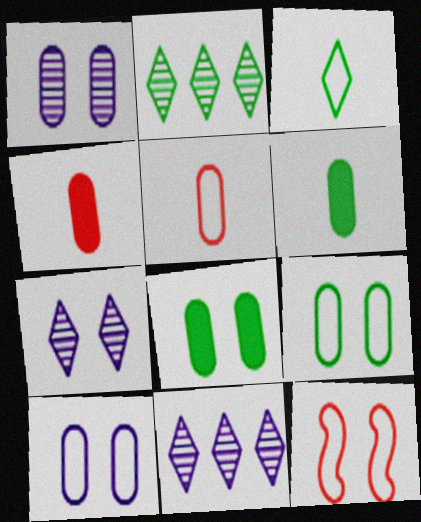[[6, 11, 12], 
[7, 8, 12]]